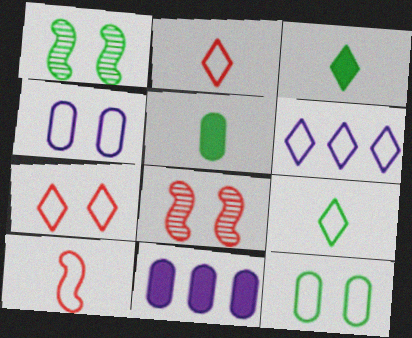[[1, 2, 11], 
[5, 6, 8], 
[6, 7, 9], 
[6, 10, 12], 
[8, 9, 11]]